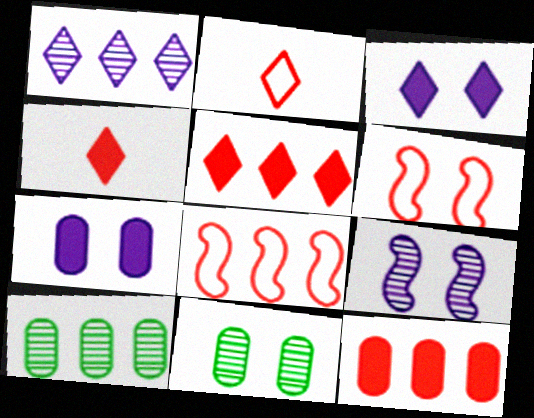[[3, 6, 11]]